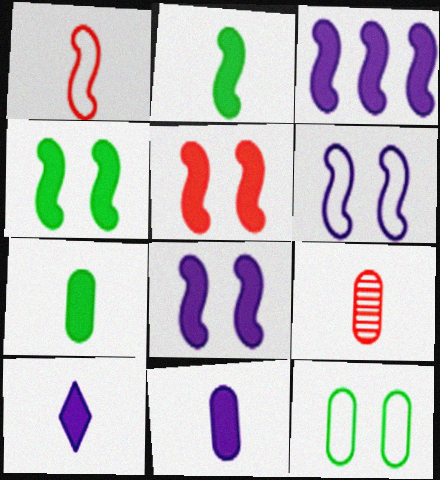[[2, 3, 5], 
[4, 5, 8]]